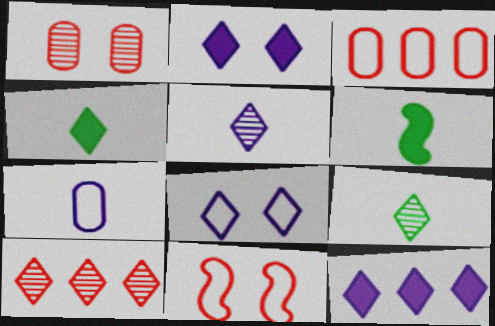[[4, 8, 10], 
[5, 8, 12]]